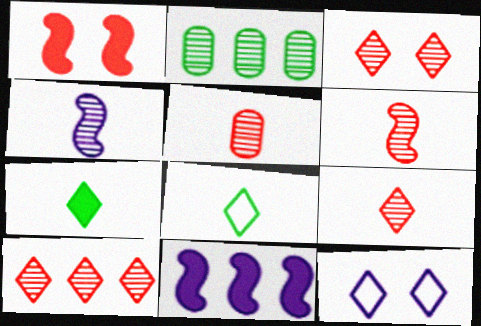[[2, 3, 4], 
[3, 9, 10], 
[5, 6, 9], 
[7, 10, 12]]